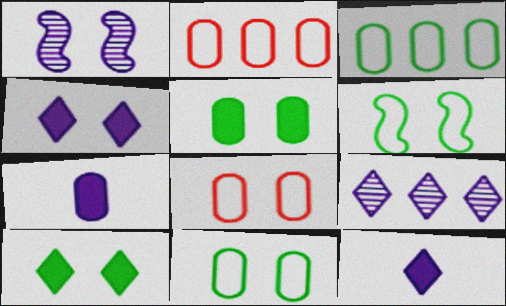[[1, 8, 10]]